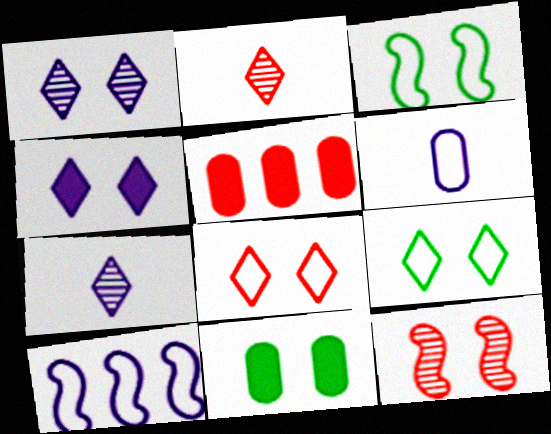[[2, 10, 11], 
[3, 5, 7]]